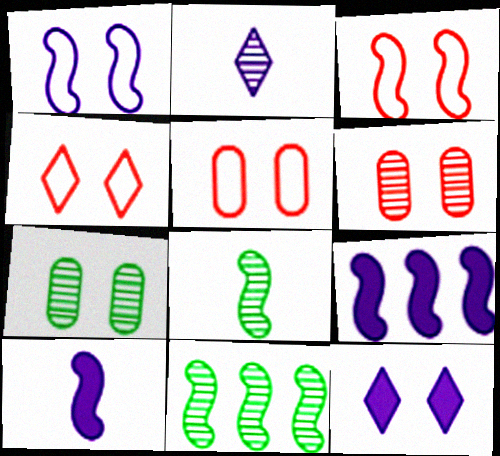[[2, 6, 11], 
[3, 4, 5], 
[3, 7, 12], 
[3, 8, 9], 
[3, 10, 11]]